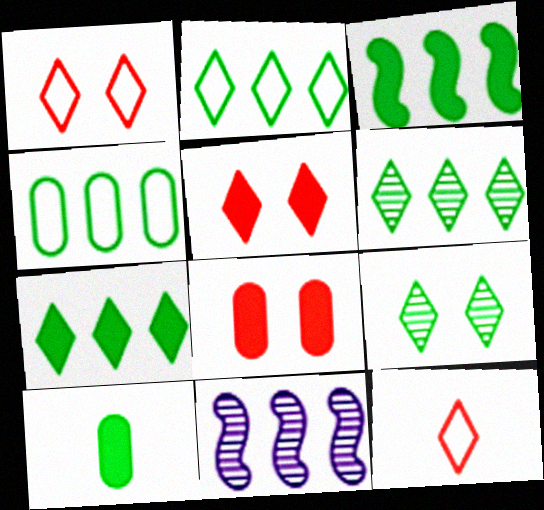[[1, 10, 11], 
[2, 6, 7], 
[3, 4, 6]]